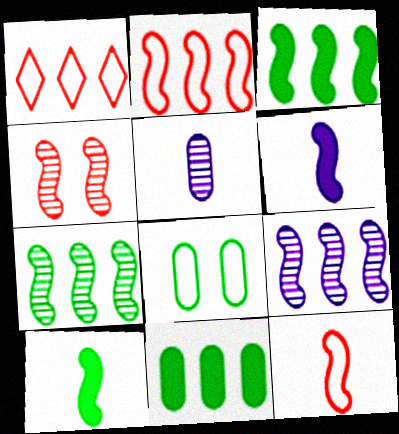[[1, 9, 11], 
[2, 3, 9]]